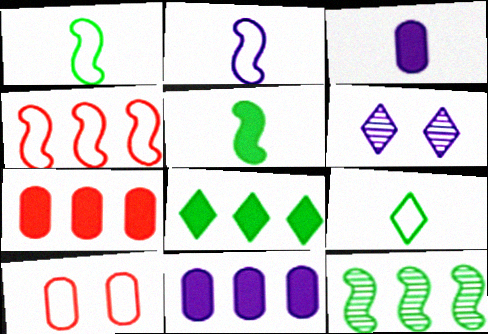[[1, 6, 7], 
[2, 6, 11]]